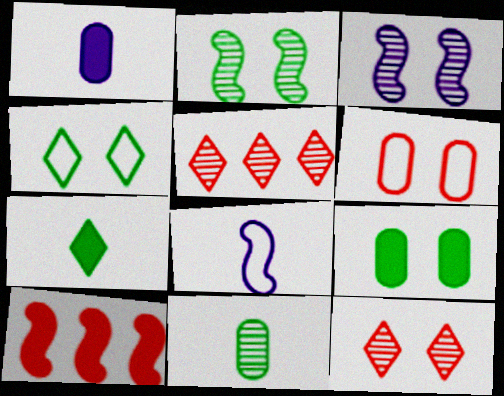[[2, 4, 9], 
[2, 8, 10], 
[3, 5, 11], 
[5, 8, 9]]